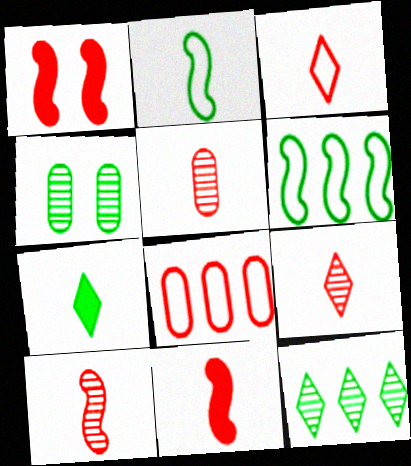[[1, 8, 9], 
[3, 5, 11], 
[4, 6, 7], 
[5, 9, 10]]